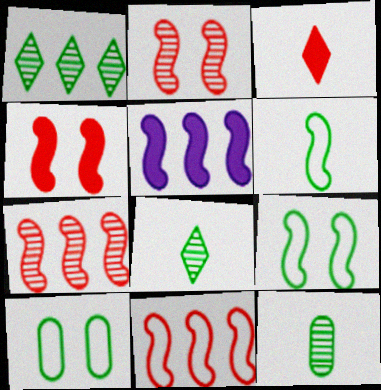[[2, 5, 6]]